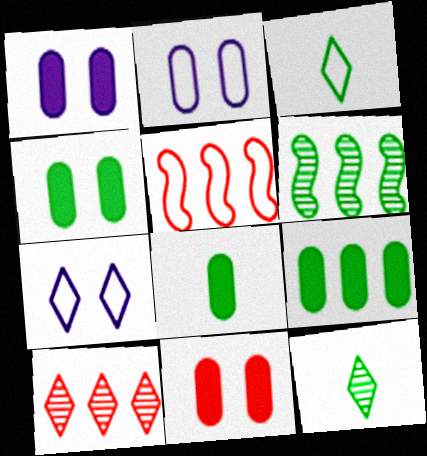[[1, 4, 11], 
[1, 5, 12], 
[2, 3, 5], 
[3, 4, 6], 
[4, 8, 9]]